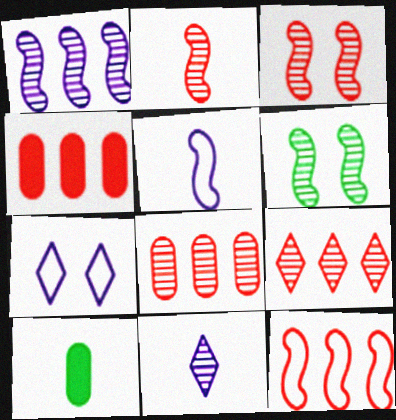[[1, 2, 6], 
[4, 9, 12], 
[6, 8, 11]]